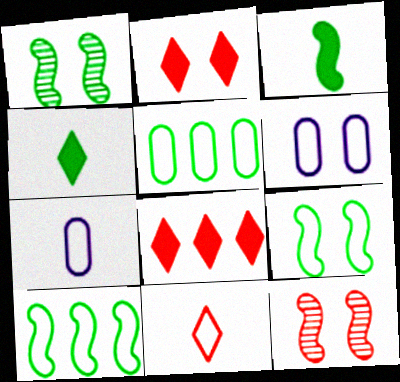[[1, 2, 6], 
[1, 3, 10], 
[1, 4, 5], 
[1, 7, 8], 
[6, 10, 11]]